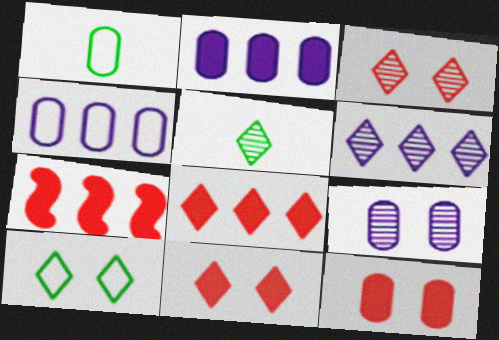[[3, 5, 6]]